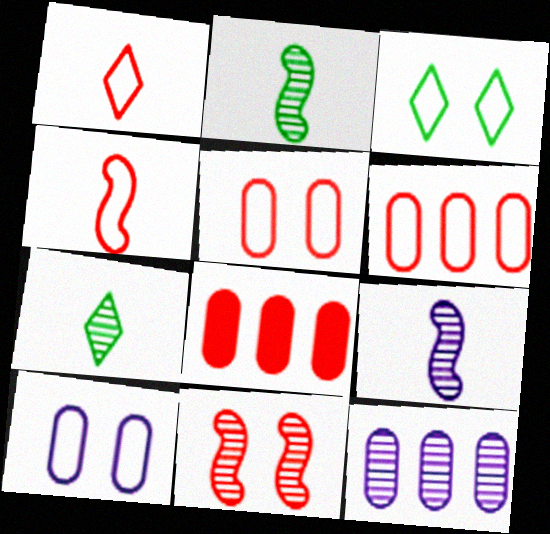[[1, 8, 11], 
[3, 8, 9], 
[7, 11, 12]]